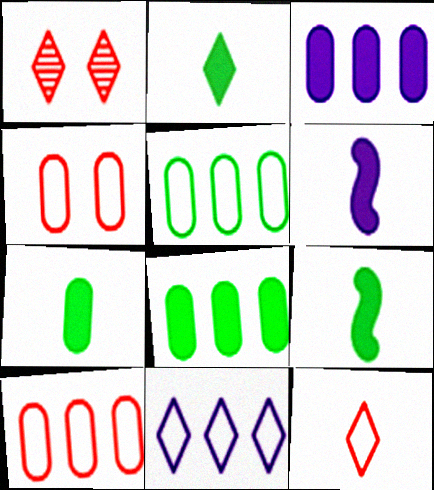[[1, 2, 11], 
[1, 5, 6], 
[2, 7, 9]]